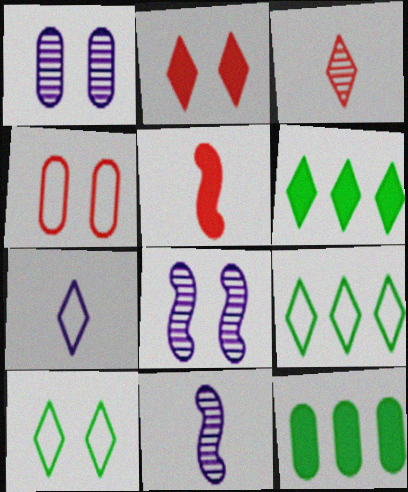[[1, 5, 9], 
[4, 6, 11]]